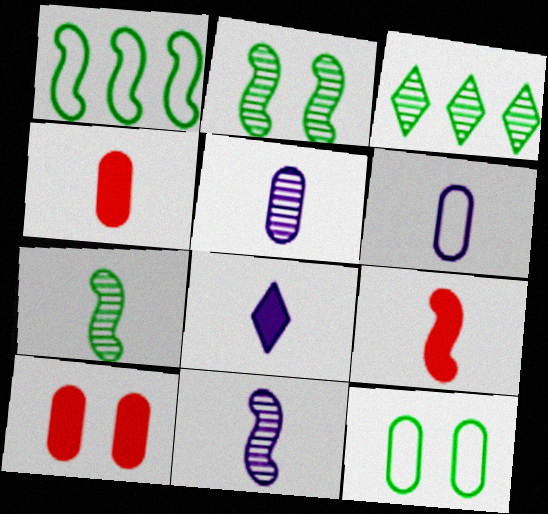[[6, 8, 11]]